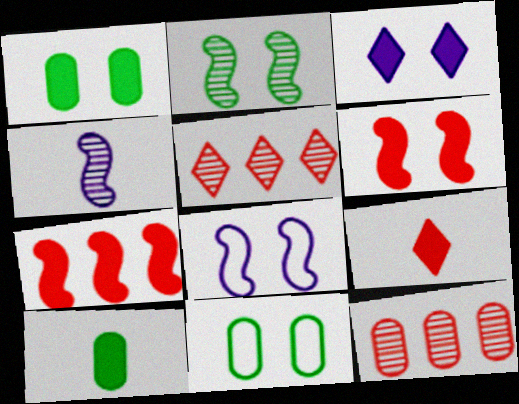[[1, 3, 6], 
[2, 6, 8], 
[3, 7, 10], 
[5, 8, 10]]